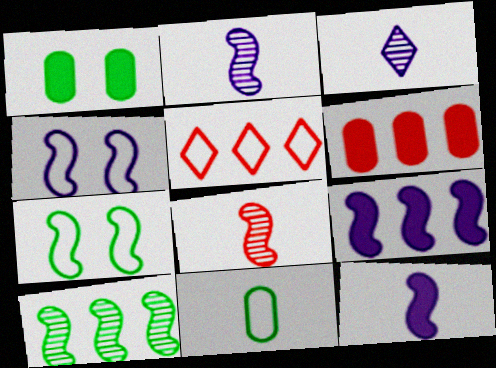[[1, 2, 5], 
[2, 4, 9], 
[3, 6, 7], 
[4, 5, 11], 
[7, 8, 9]]